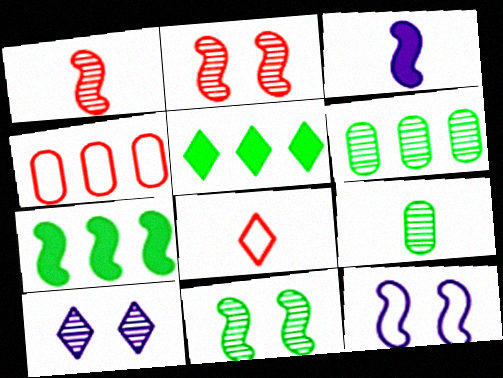[[1, 6, 10], 
[1, 7, 12], 
[3, 8, 9], 
[5, 8, 10]]